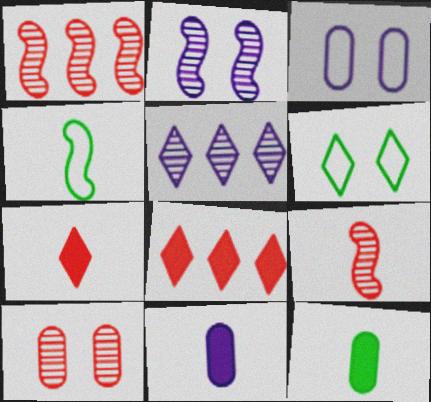[[1, 6, 11], 
[5, 6, 7]]